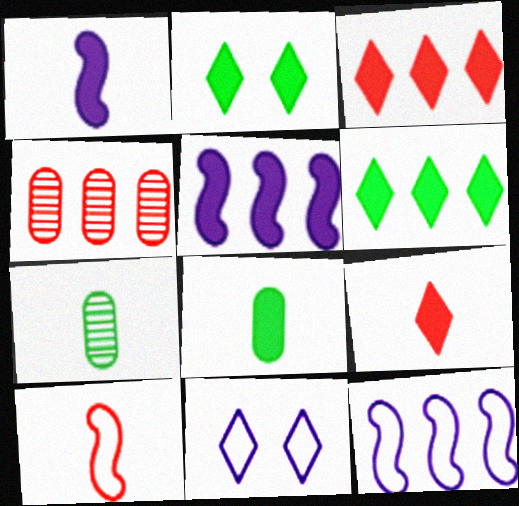[[1, 8, 9], 
[4, 6, 12]]